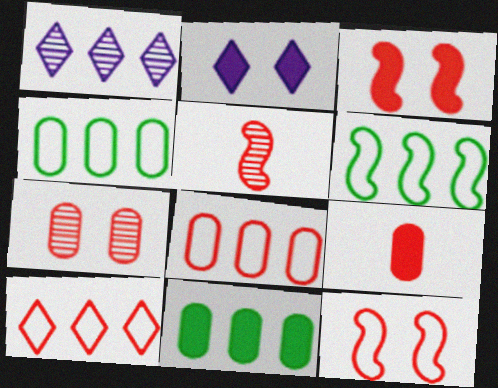[[2, 4, 5], 
[7, 8, 9]]